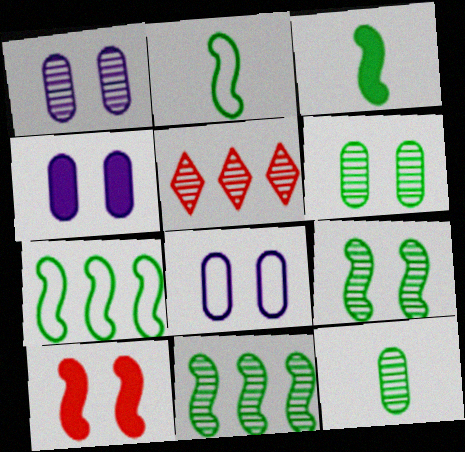[[1, 4, 8], 
[2, 4, 5], 
[3, 5, 8], 
[3, 7, 9]]